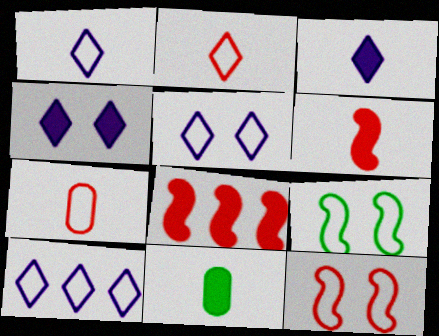[[1, 5, 10], 
[3, 6, 11], 
[4, 8, 11], 
[7, 9, 10]]